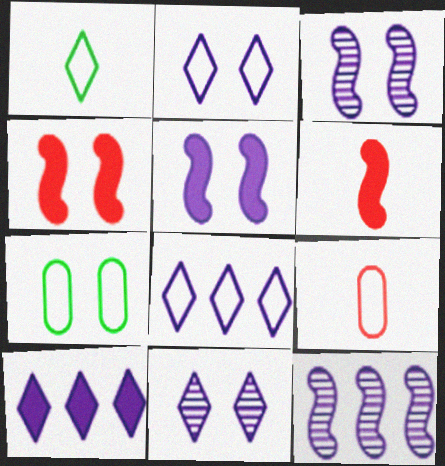[[4, 7, 11]]